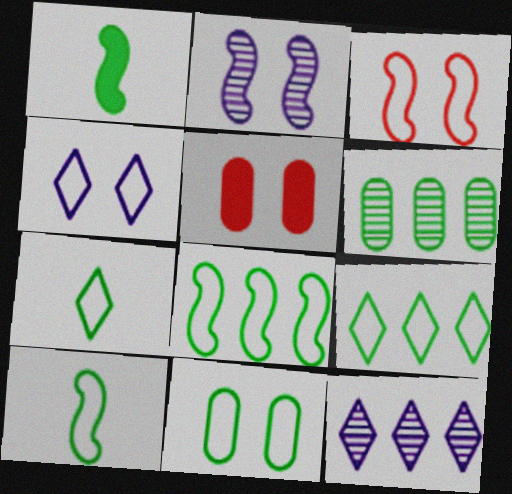[[3, 4, 11], 
[5, 10, 12], 
[7, 8, 11], 
[9, 10, 11]]